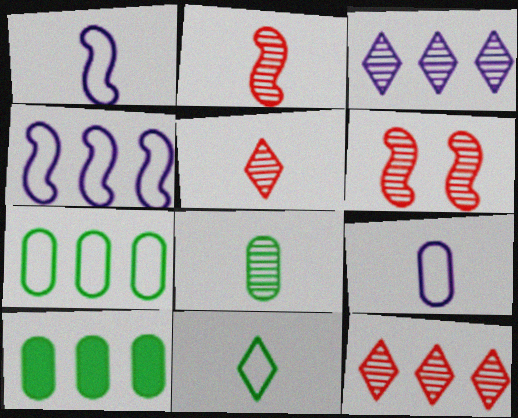[[3, 6, 8], 
[4, 10, 12]]